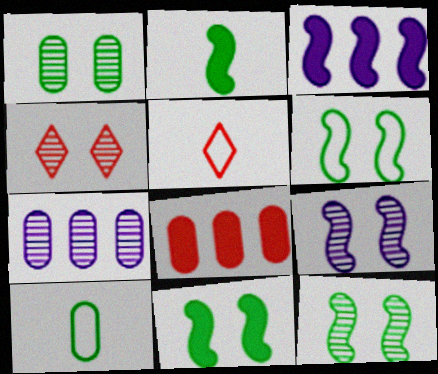[[1, 3, 5], 
[1, 4, 9], 
[3, 4, 10], 
[5, 7, 11], 
[6, 11, 12]]